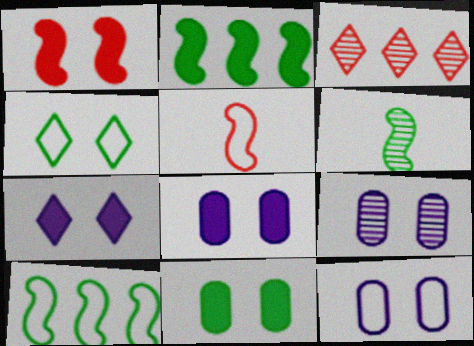[[1, 4, 9], 
[1, 7, 11], 
[3, 6, 9], 
[8, 9, 12]]